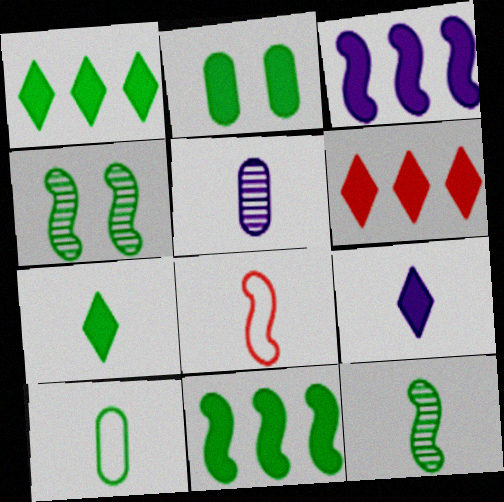[[1, 4, 10], 
[2, 7, 11], 
[3, 4, 8], 
[5, 7, 8], 
[7, 10, 12]]